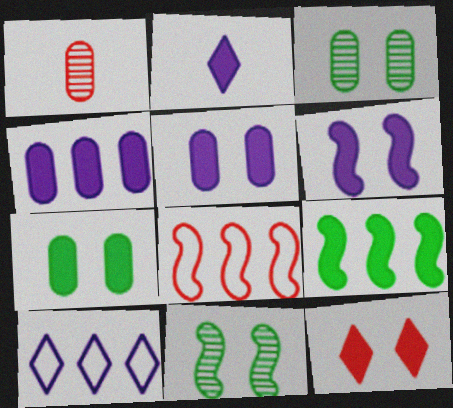[[1, 8, 12], 
[2, 3, 8], 
[2, 4, 6], 
[6, 7, 12]]